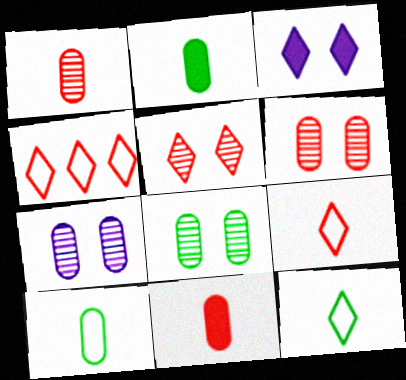[[6, 7, 8]]